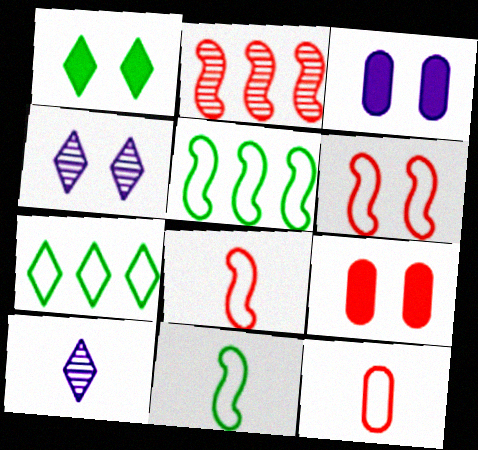[[5, 9, 10]]